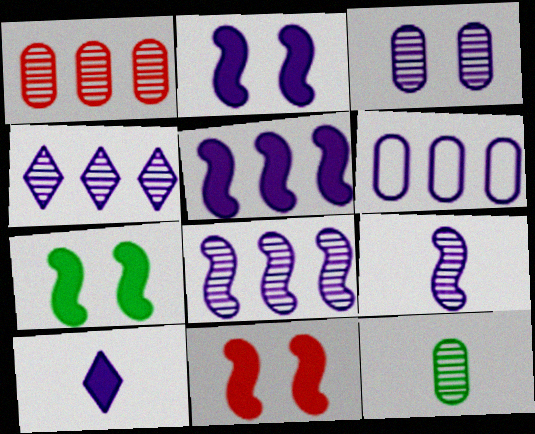[[1, 3, 12], 
[2, 7, 11], 
[3, 4, 9], 
[4, 5, 6]]